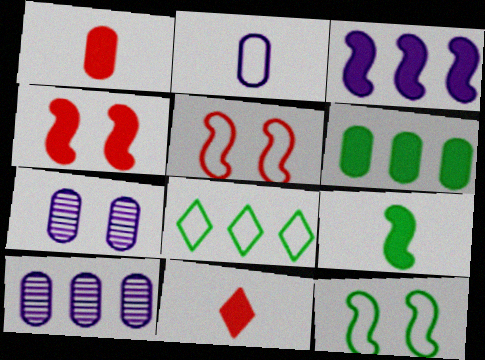[[2, 5, 8], 
[3, 4, 9], 
[10, 11, 12]]